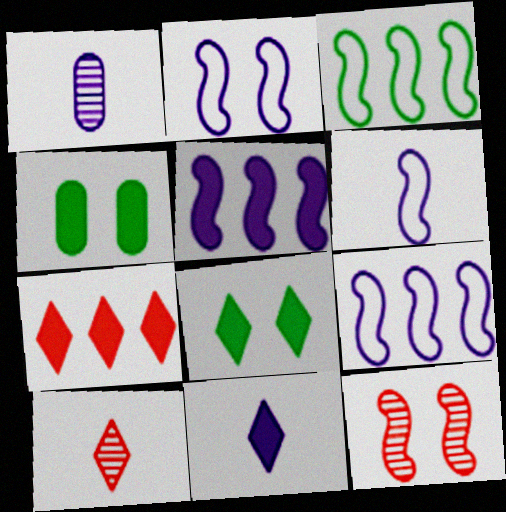[[1, 6, 11], 
[2, 6, 9], 
[4, 9, 10], 
[7, 8, 11]]